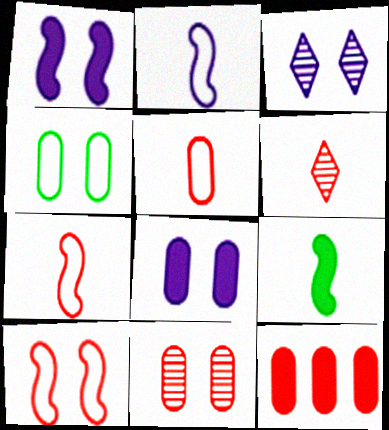[[4, 8, 11], 
[5, 11, 12], 
[6, 10, 12]]